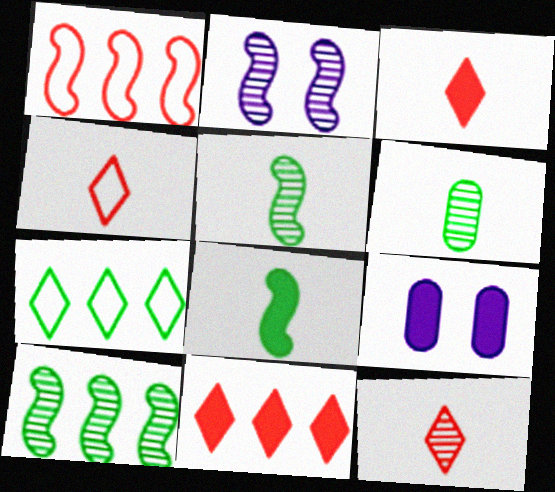[[1, 2, 8], 
[3, 4, 12], 
[4, 9, 10], 
[8, 9, 11]]